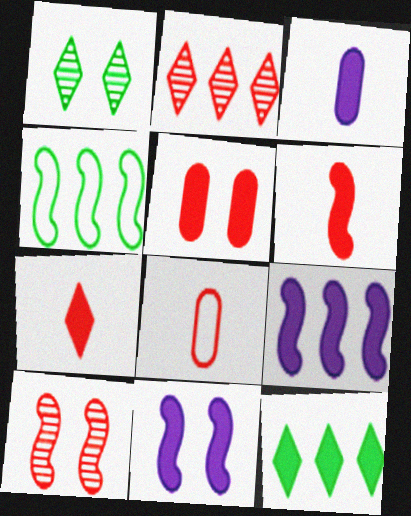[[1, 8, 9]]